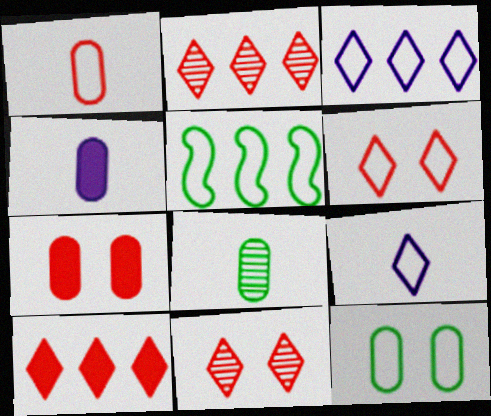[[1, 4, 8], 
[4, 5, 11]]